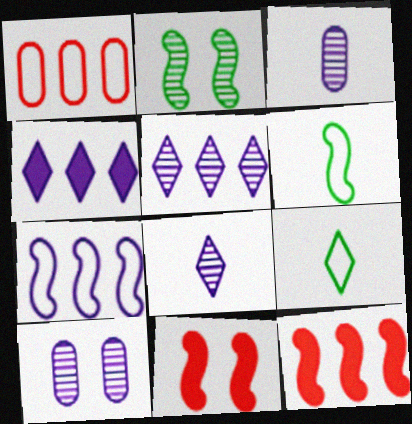[[9, 10, 12]]